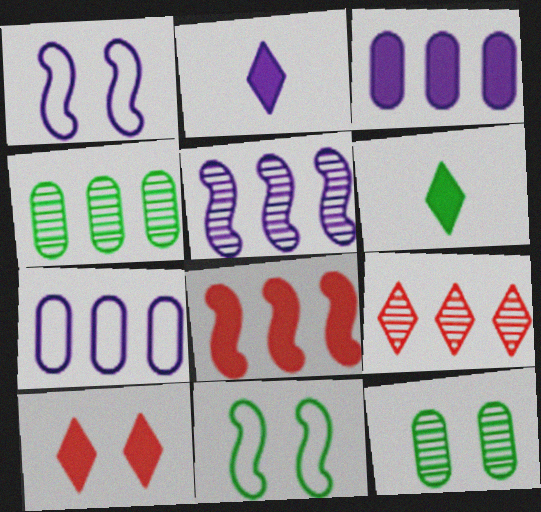[[1, 10, 12], 
[4, 5, 9], 
[4, 6, 11]]